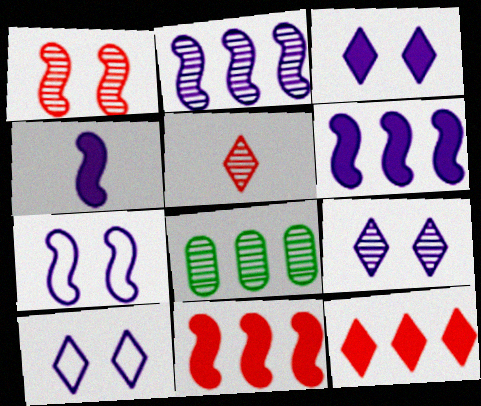[[2, 4, 7], 
[3, 9, 10]]